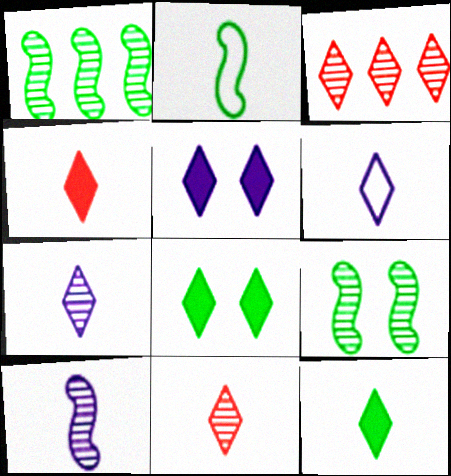[[3, 6, 8], 
[6, 11, 12]]